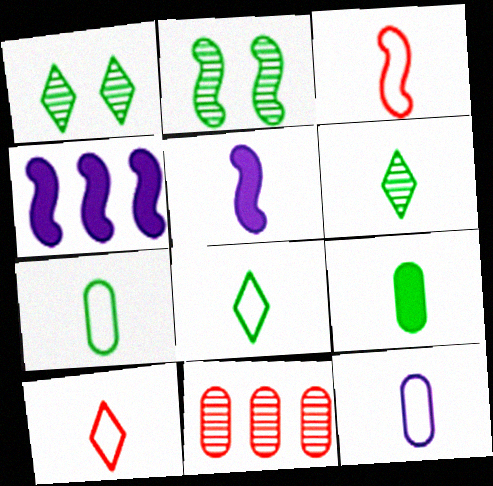[[2, 3, 4], 
[3, 8, 12]]